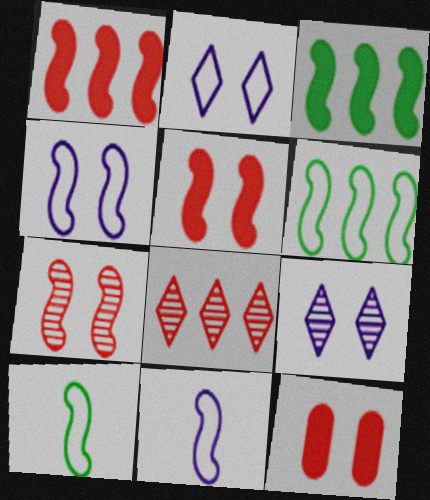[[3, 7, 11]]